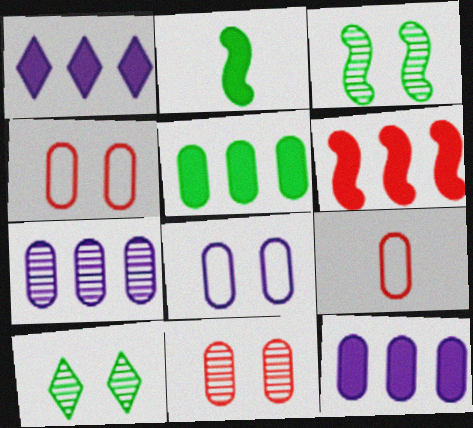[[1, 3, 9], 
[1, 5, 6]]